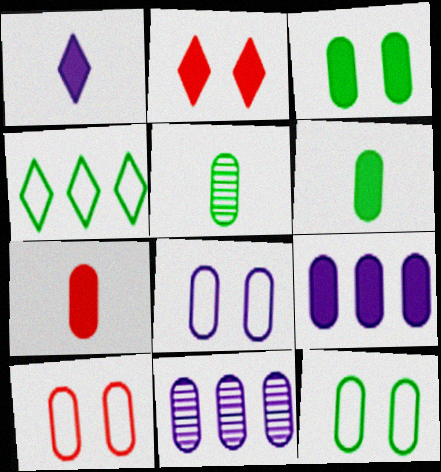[[3, 7, 9], 
[5, 9, 10], 
[6, 10, 11], 
[7, 11, 12], 
[8, 10, 12]]